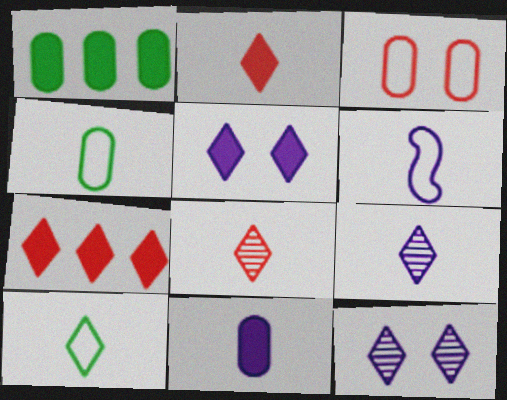[[2, 9, 10], 
[6, 9, 11], 
[7, 10, 12]]